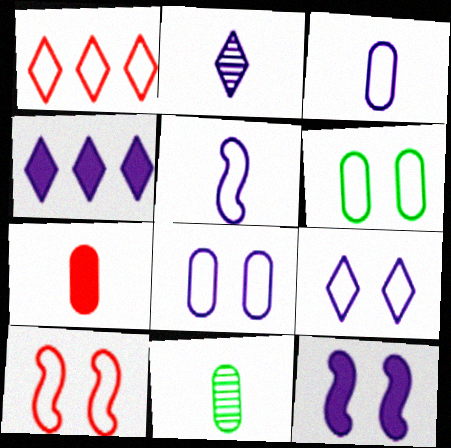[[1, 5, 6], 
[1, 11, 12], 
[2, 4, 9], 
[3, 7, 11], 
[4, 10, 11], 
[6, 9, 10]]